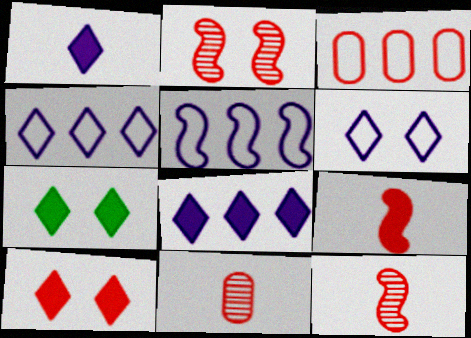[[3, 10, 12], 
[5, 7, 11]]